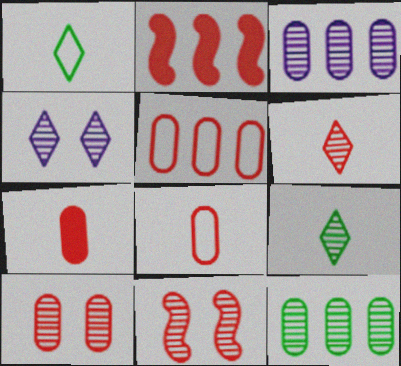[[3, 9, 11], 
[5, 7, 10]]